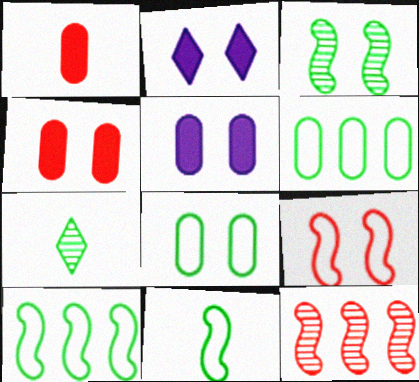[]